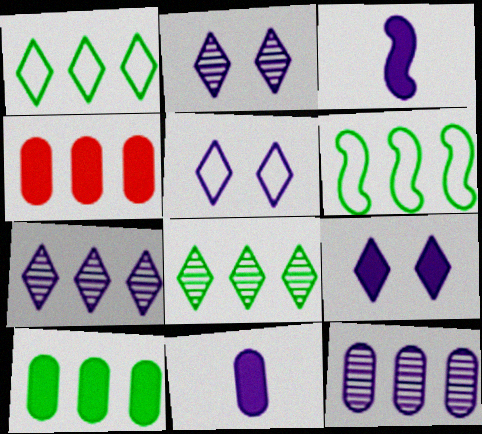[[2, 5, 9], 
[3, 5, 12], 
[4, 6, 7], 
[6, 8, 10]]